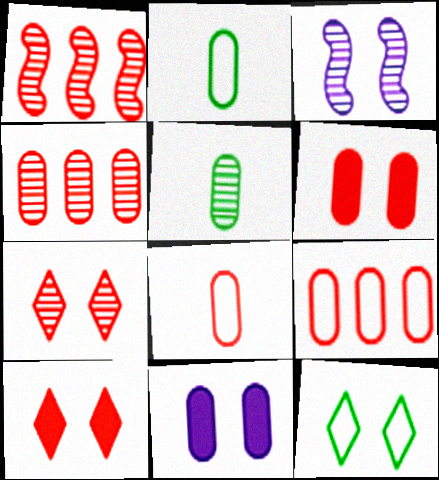[[1, 8, 10], 
[2, 4, 11], 
[3, 6, 12], 
[4, 6, 8], 
[5, 9, 11]]